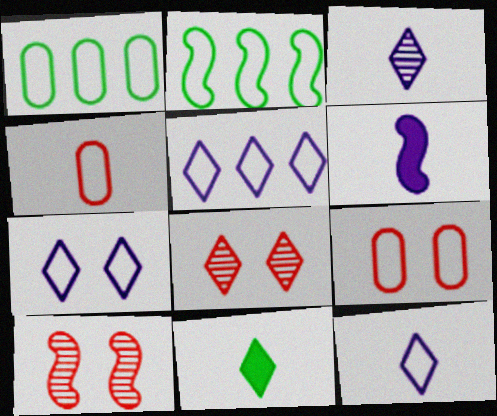[[1, 6, 8], 
[2, 4, 7], 
[2, 6, 10], 
[2, 9, 12], 
[5, 7, 12], 
[5, 8, 11]]